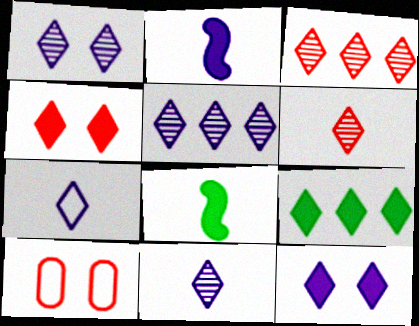[[1, 5, 11], 
[5, 7, 12], 
[5, 8, 10]]